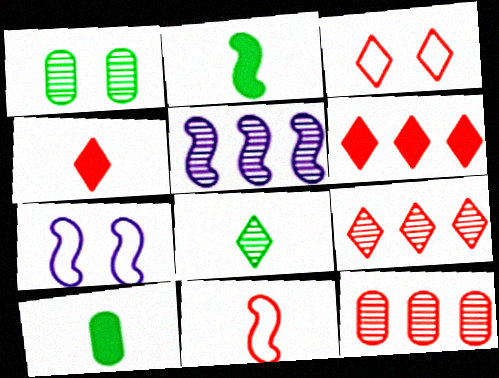[[3, 4, 9], 
[3, 5, 10], 
[7, 9, 10]]